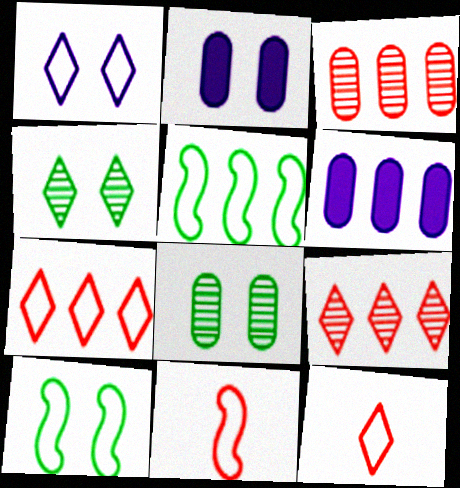[[4, 6, 11], 
[5, 6, 9]]